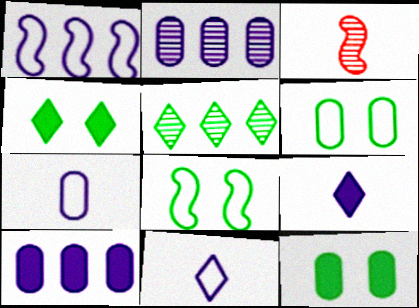[]